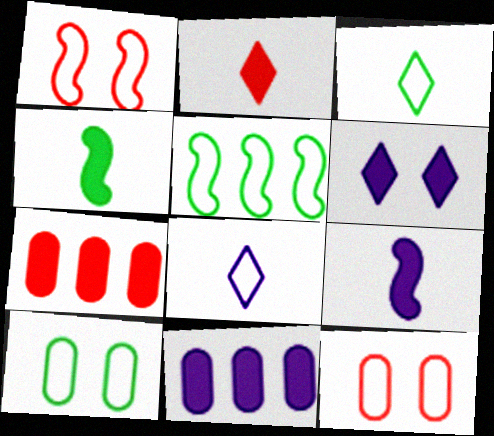[[3, 5, 10], 
[4, 6, 7], 
[5, 8, 12], 
[6, 9, 11]]